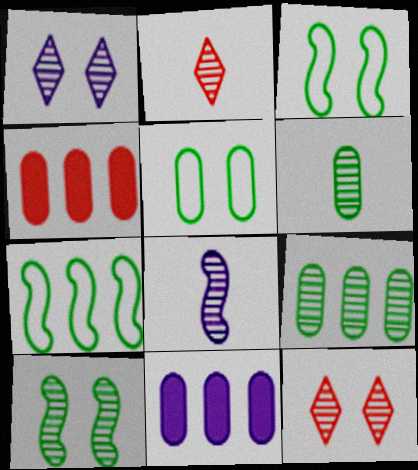[[2, 3, 11], 
[2, 6, 8], 
[8, 9, 12]]